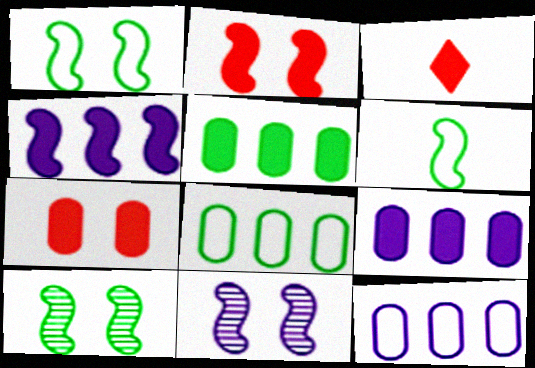[[1, 2, 11], 
[3, 8, 11], 
[3, 10, 12]]